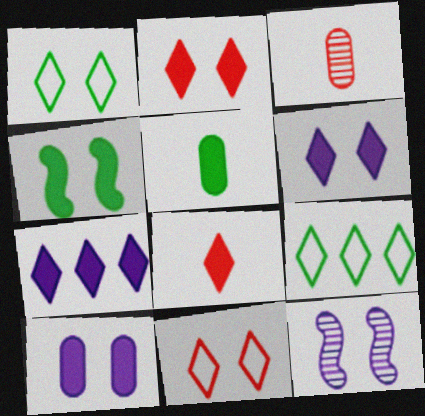[[2, 4, 10]]